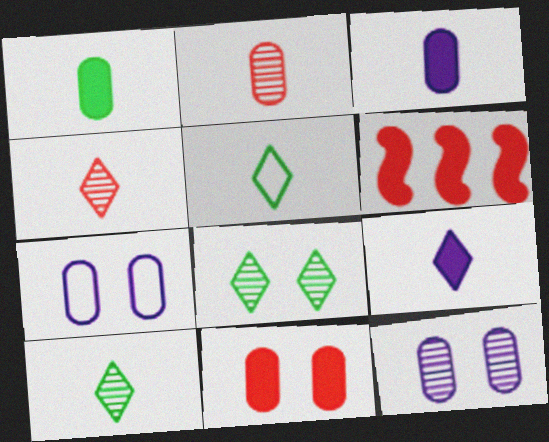[[4, 5, 9], 
[5, 6, 12], 
[6, 7, 10]]